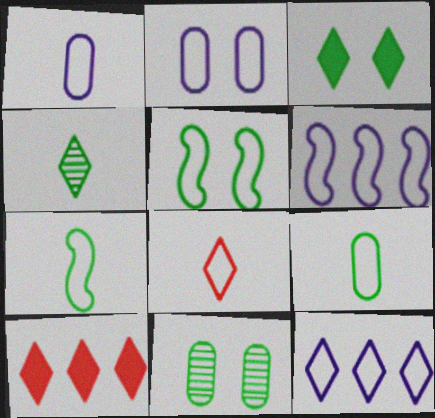[[1, 7, 8], 
[3, 5, 11]]